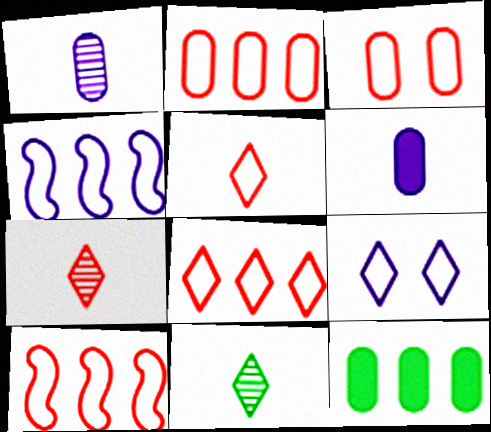[[1, 3, 12], 
[2, 8, 10], 
[3, 5, 10]]